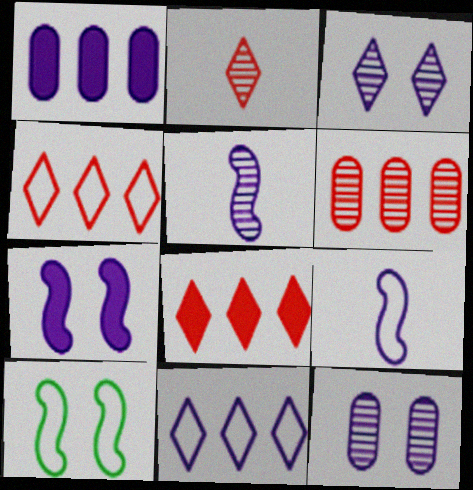[[1, 2, 10], 
[1, 3, 9]]